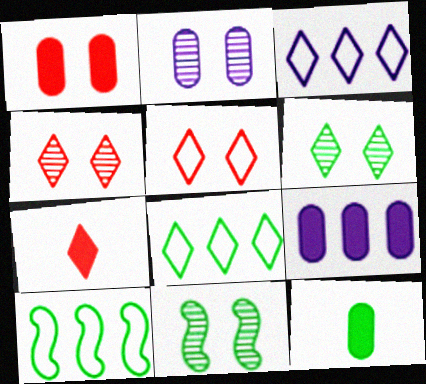[[1, 9, 12], 
[2, 4, 11], 
[2, 7, 10], 
[3, 6, 7], 
[6, 10, 12], 
[8, 11, 12]]